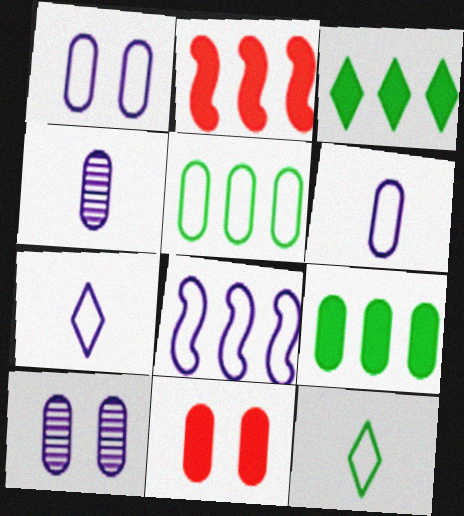[[1, 7, 8], 
[2, 10, 12], 
[4, 5, 11]]